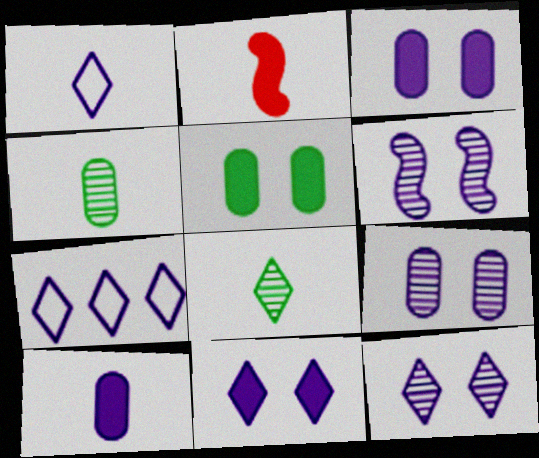[[1, 2, 4], 
[6, 7, 10], 
[6, 9, 12]]